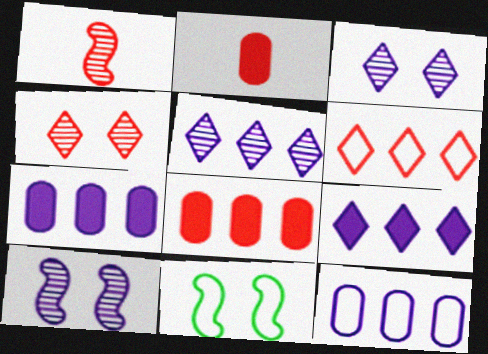[[2, 5, 11]]